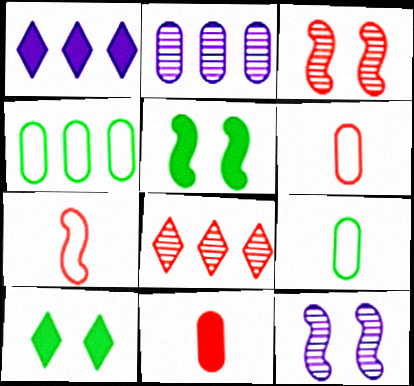[[1, 3, 9], 
[1, 5, 11], 
[2, 7, 10]]